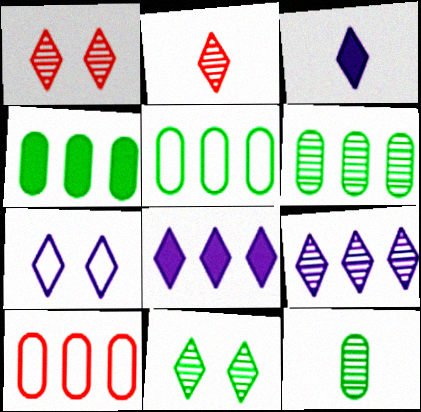[[2, 9, 11], 
[3, 7, 9], 
[4, 5, 6]]